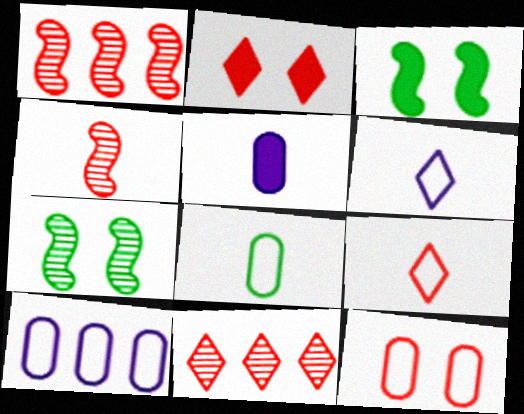[[2, 9, 11], 
[8, 10, 12]]